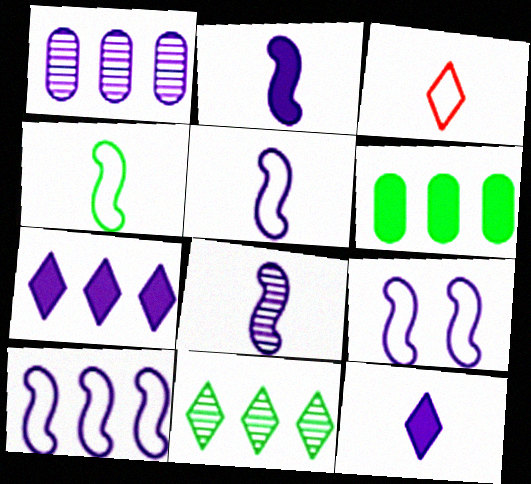[[1, 7, 10], 
[1, 9, 12], 
[2, 5, 8], 
[5, 9, 10]]